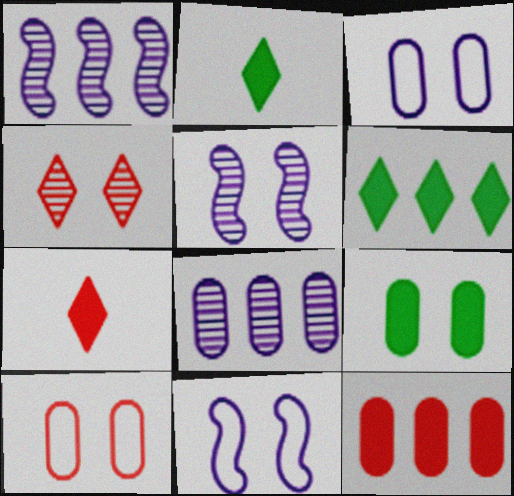[[1, 2, 10], 
[4, 9, 11]]